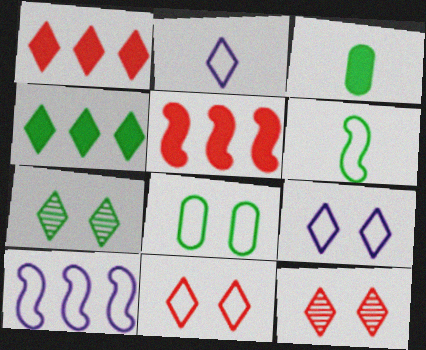[[1, 2, 7], 
[2, 4, 12], 
[3, 10, 12]]